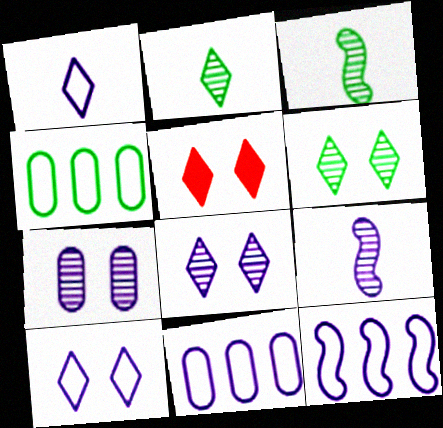[[3, 5, 11], 
[4, 5, 9], 
[5, 6, 10]]